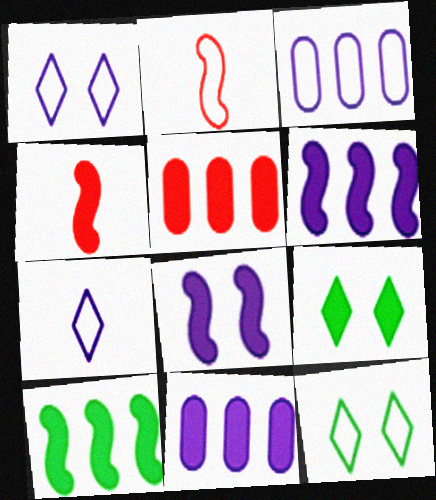[[2, 3, 12], 
[4, 8, 10], 
[4, 9, 11]]